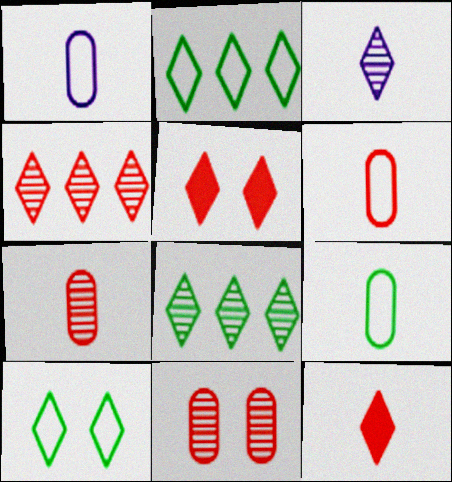[[1, 6, 9], 
[2, 3, 5]]